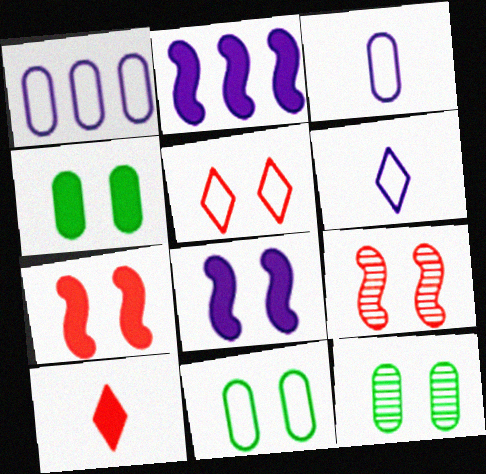[[2, 4, 10], 
[4, 11, 12], 
[5, 8, 12]]